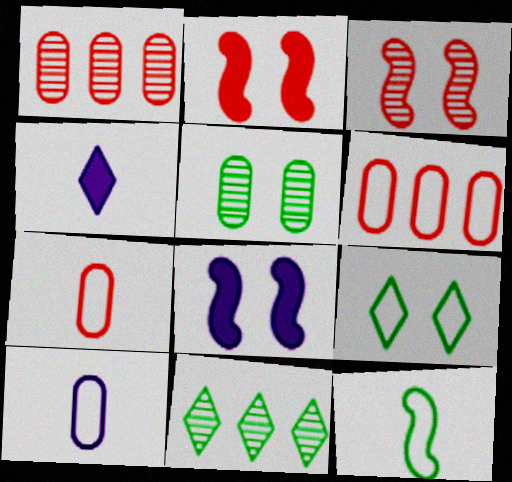[[2, 10, 11], 
[7, 8, 11]]